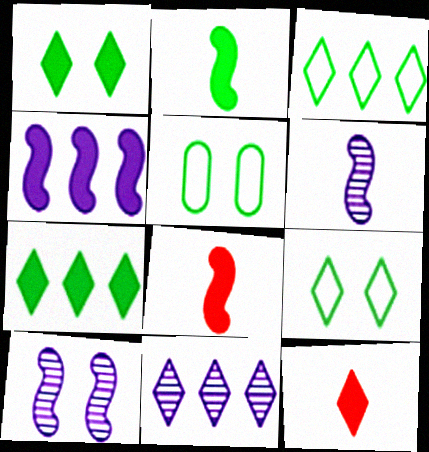[[5, 8, 11], 
[9, 11, 12]]